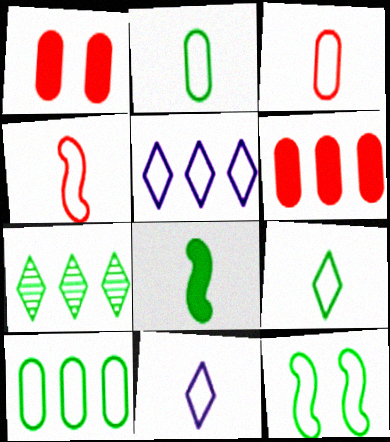[[2, 4, 11], 
[3, 5, 12], 
[9, 10, 12]]